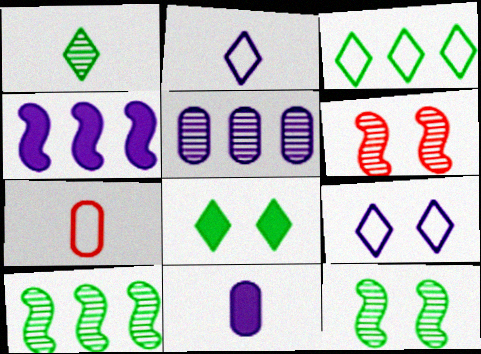[[1, 3, 8], 
[1, 5, 6], 
[3, 6, 11]]